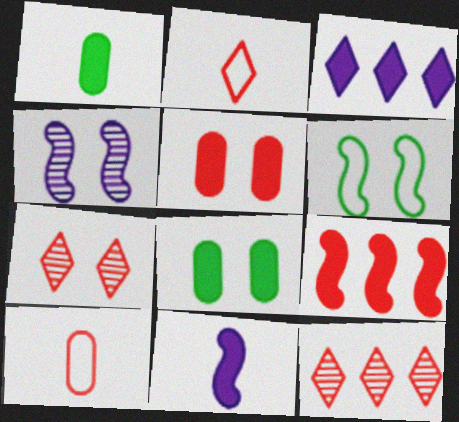[[7, 9, 10]]